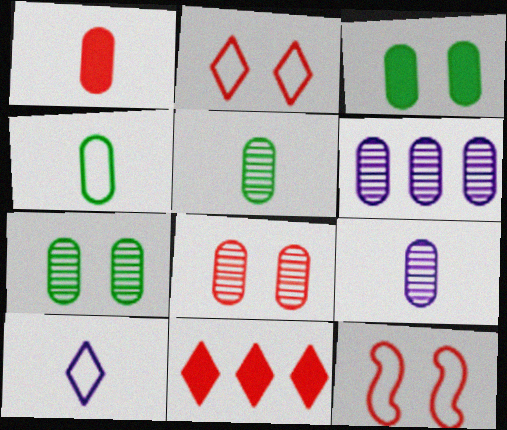[[1, 4, 9], 
[5, 6, 8]]